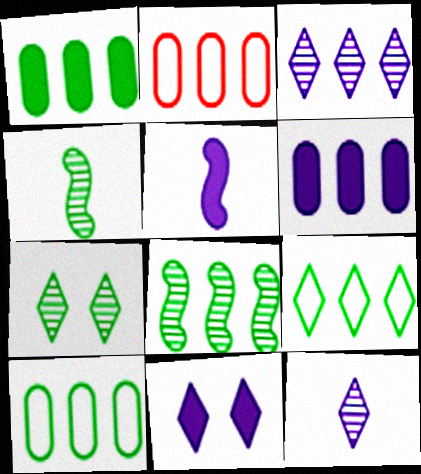[[1, 8, 9], 
[2, 4, 11], 
[2, 5, 7], 
[5, 6, 11]]